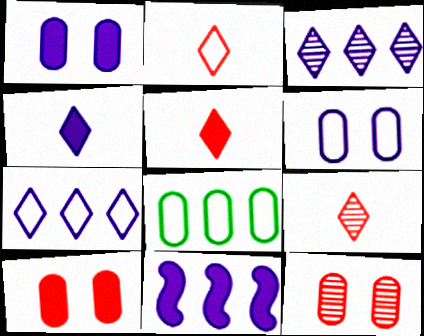[[1, 4, 11], 
[2, 5, 9]]